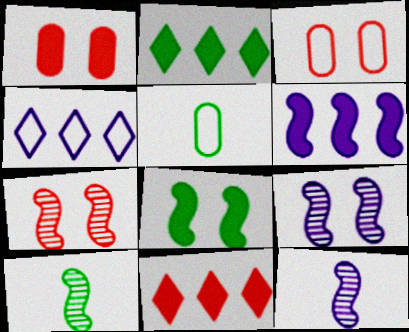[[1, 4, 10], 
[2, 3, 12], 
[5, 9, 11]]